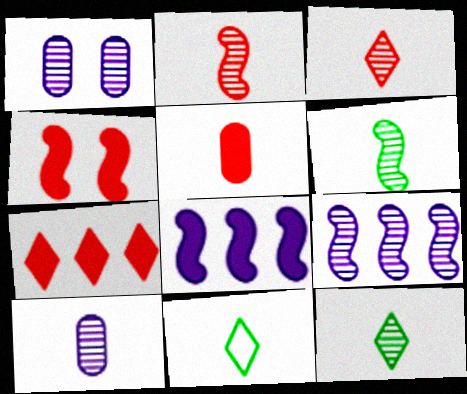[[2, 10, 12], 
[3, 6, 10], 
[4, 5, 7]]